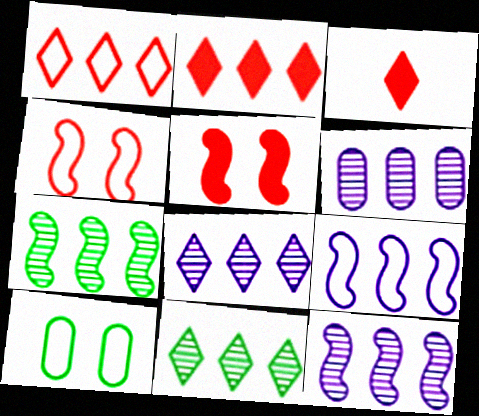[[3, 10, 12], 
[6, 8, 12]]